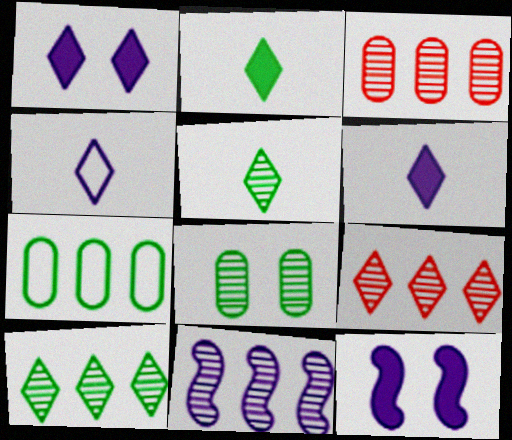[[3, 10, 11]]